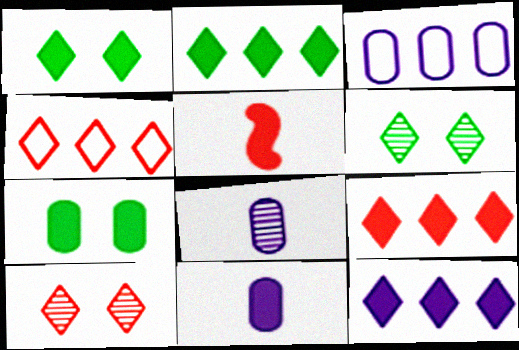[[2, 9, 12], 
[3, 5, 6], 
[5, 7, 12]]